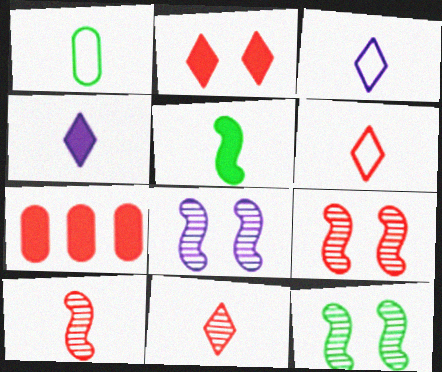[[1, 4, 10], 
[3, 7, 12], 
[6, 7, 9], 
[8, 9, 12]]